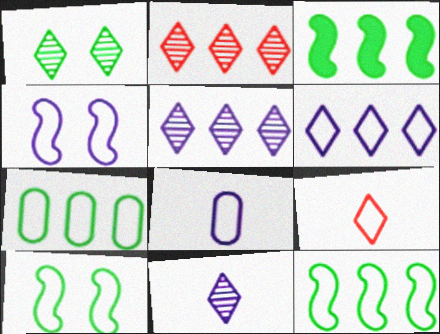[[1, 2, 11], 
[4, 6, 8], 
[4, 7, 9]]